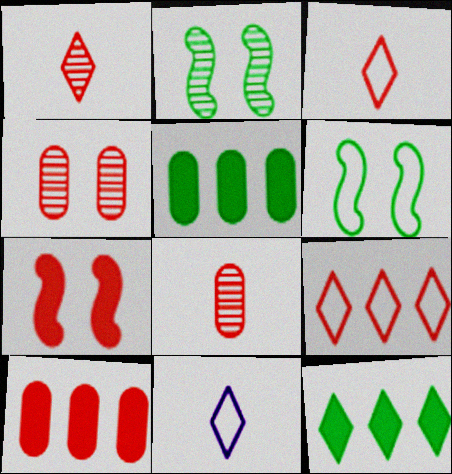[[2, 10, 11], 
[7, 8, 9]]